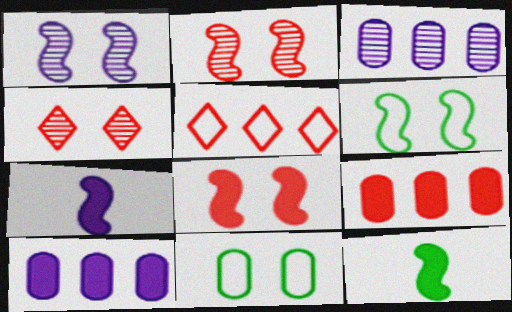[[1, 6, 8]]